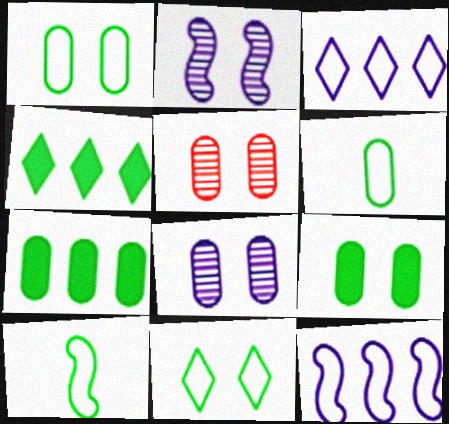[]